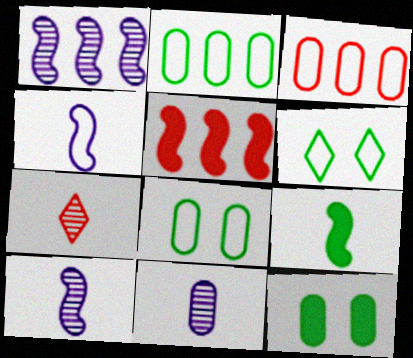[[3, 4, 6], 
[3, 11, 12], 
[5, 6, 11]]